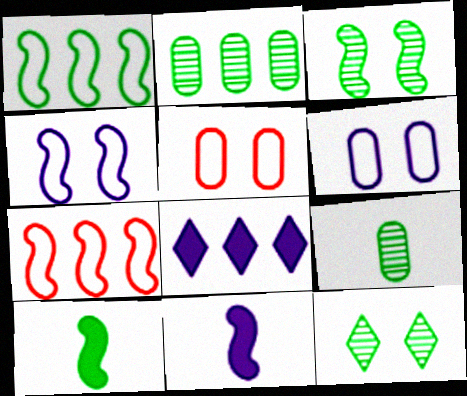[[1, 3, 10], 
[2, 7, 8], 
[3, 7, 11]]